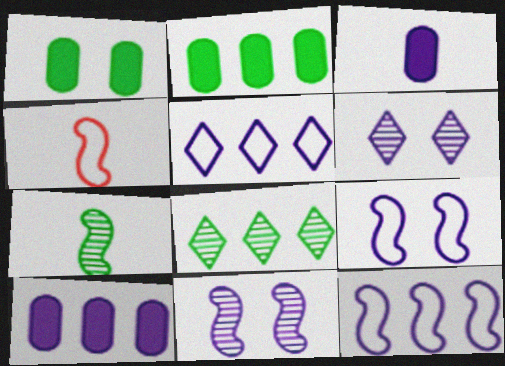[[2, 4, 6], 
[3, 5, 11], 
[3, 6, 12]]